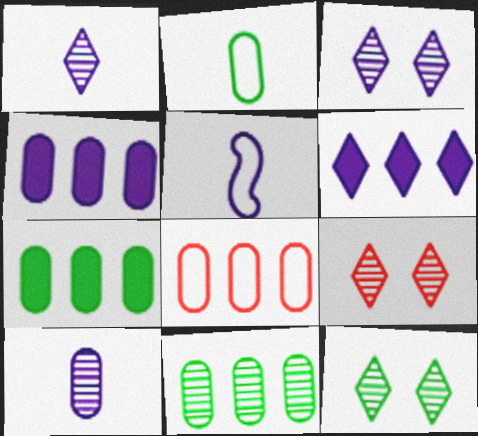[[3, 4, 5], 
[3, 9, 12], 
[4, 8, 11], 
[5, 7, 9]]